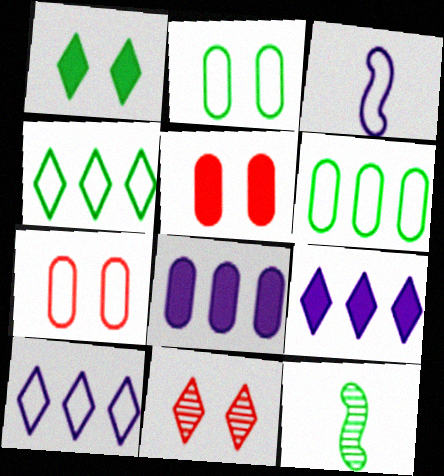[[1, 6, 12], 
[3, 4, 7], 
[5, 10, 12], 
[7, 9, 12]]